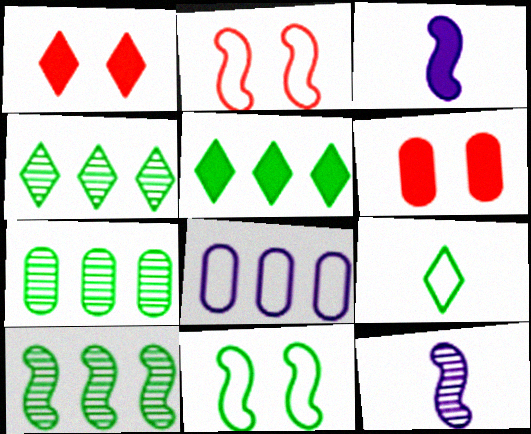[[2, 3, 10], 
[2, 8, 9], 
[3, 5, 6], 
[4, 7, 10]]